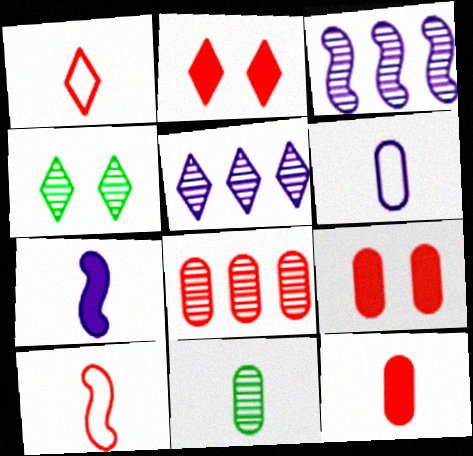[[1, 7, 11], 
[2, 8, 10], 
[6, 11, 12]]